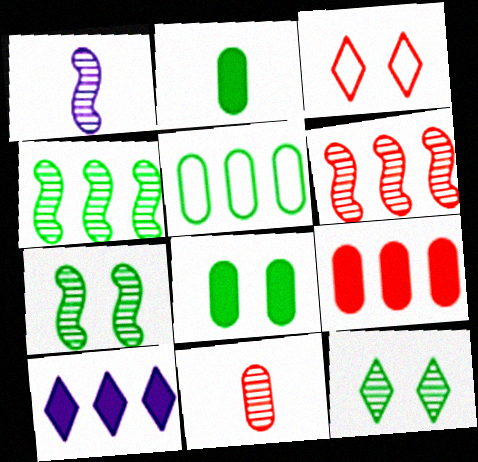[[1, 6, 7], 
[5, 6, 10]]